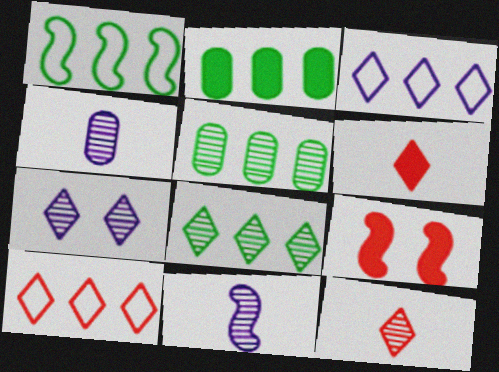[[1, 2, 8], 
[1, 9, 11], 
[7, 8, 12]]